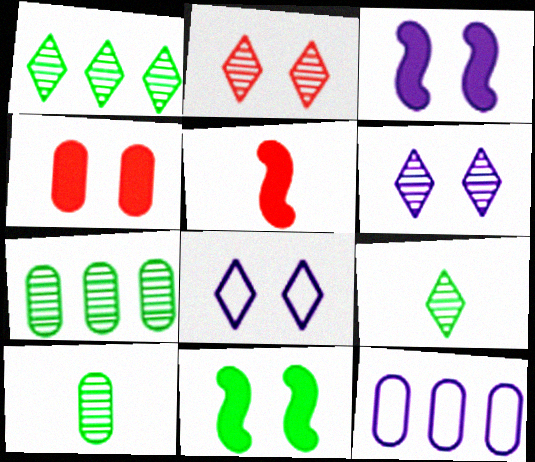[[4, 10, 12], 
[5, 7, 8]]